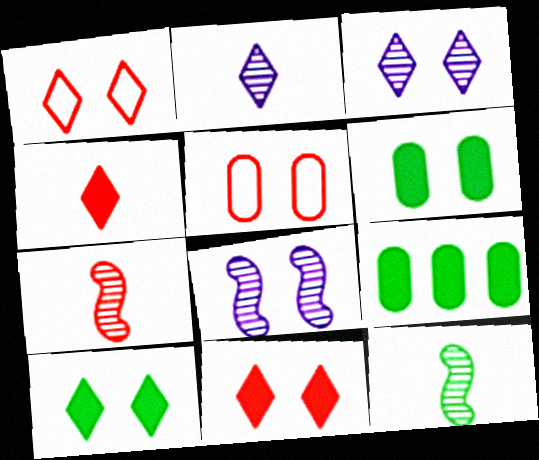[[1, 3, 10], 
[1, 6, 8], 
[5, 8, 10]]